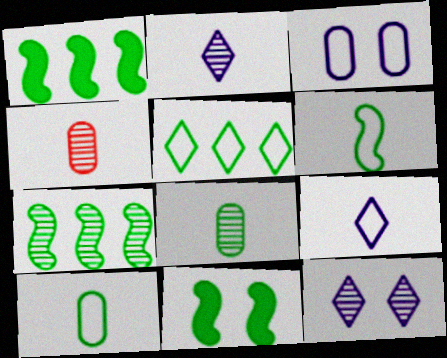[[4, 7, 12], 
[5, 8, 11], 
[6, 7, 11]]